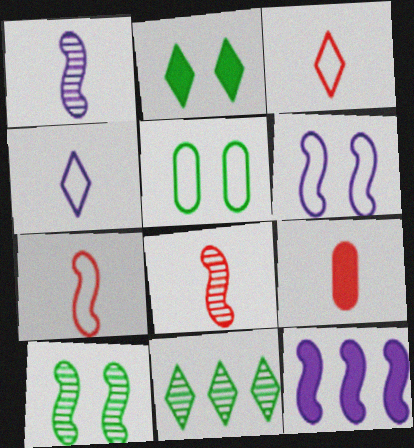[[1, 6, 12], 
[2, 5, 10], 
[2, 9, 12], 
[3, 8, 9], 
[6, 9, 11], 
[7, 10, 12]]